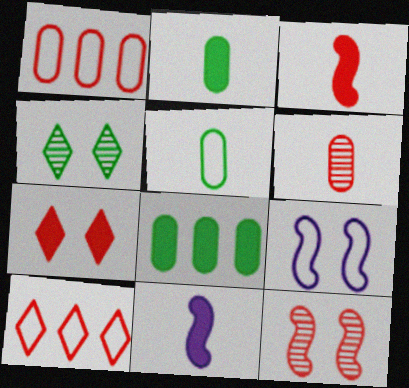[[1, 4, 11], 
[5, 9, 10], 
[7, 8, 11]]